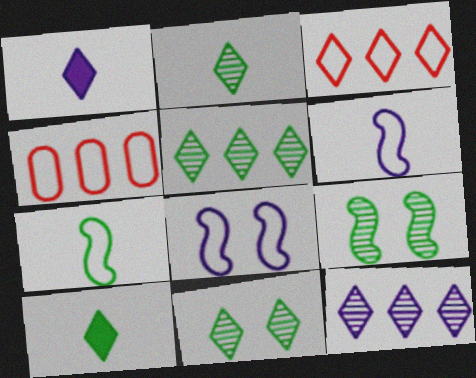[[1, 3, 11], 
[1, 4, 9], 
[2, 5, 11]]